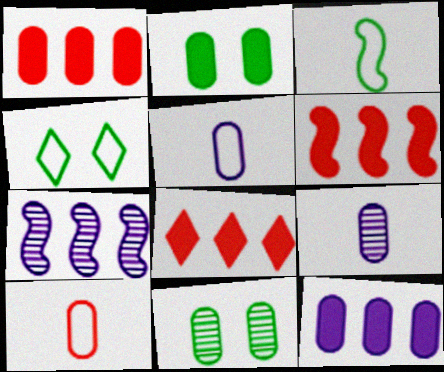[[1, 5, 11], 
[1, 6, 8], 
[4, 6, 9], 
[10, 11, 12]]